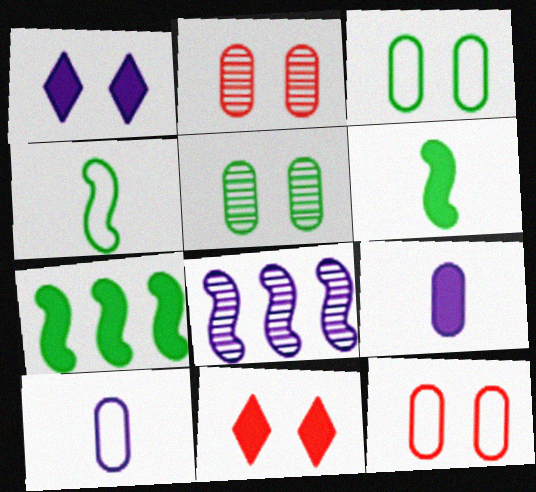[[1, 8, 10], 
[7, 9, 11]]